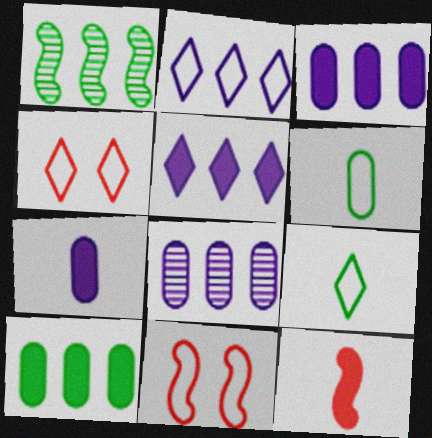[[1, 4, 7], 
[2, 4, 9], 
[2, 6, 11]]